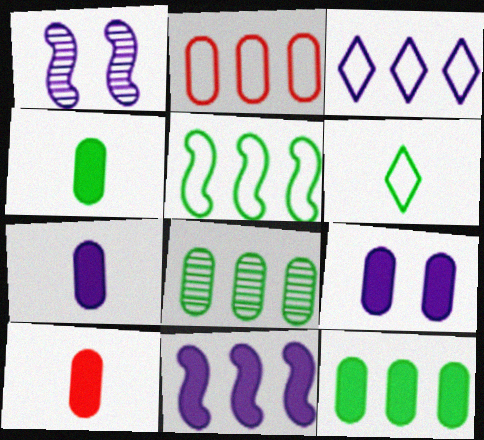[[1, 3, 7], 
[2, 3, 5], 
[4, 7, 10], 
[9, 10, 12]]